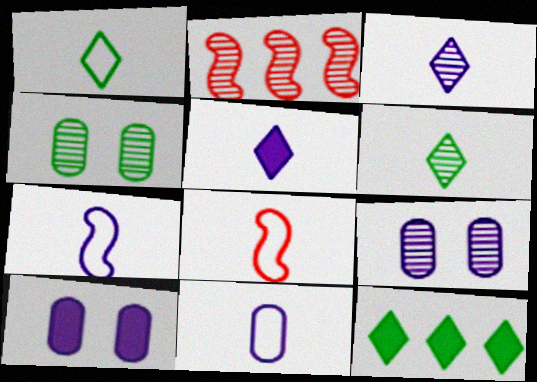[[1, 2, 10], 
[1, 8, 11], 
[2, 3, 4], 
[2, 6, 9], 
[8, 9, 12]]